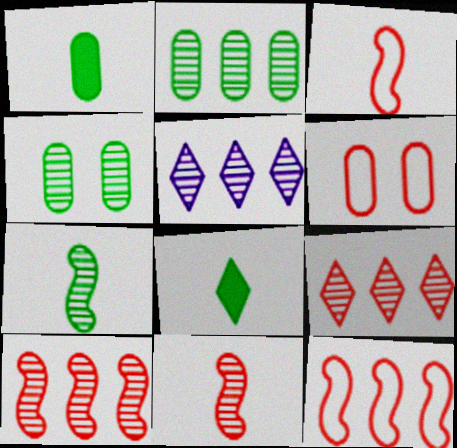[[2, 5, 10], 
[4, 5, 11]]